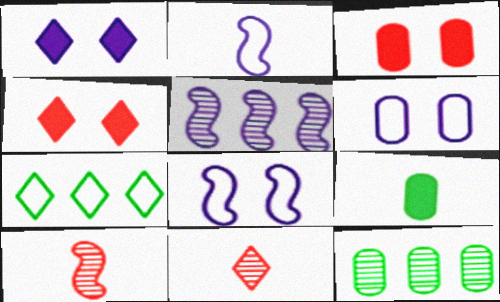[[1, 7, 11], 
[2, 4, 12], 
[2, 9, 11]]